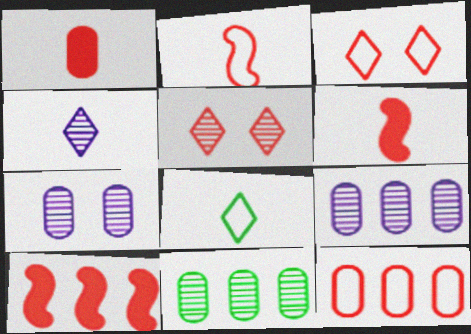[[2, 3, 12], 
[5, 6, 12], 
[7, 8, 10]]